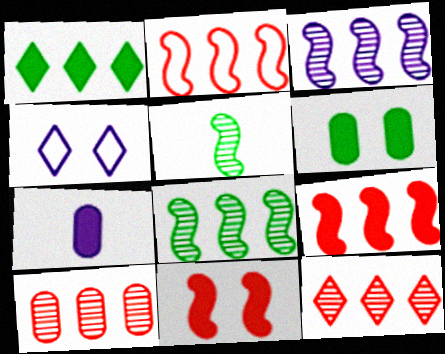[[1, 7, 11], 
[3, 4, 7]]